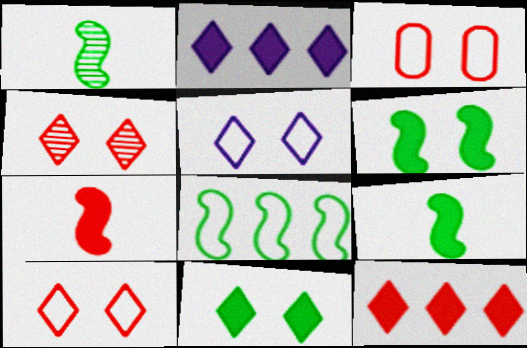[[1, 2, 3], 
[1, 6, 8], 
[4, 5, 11]]